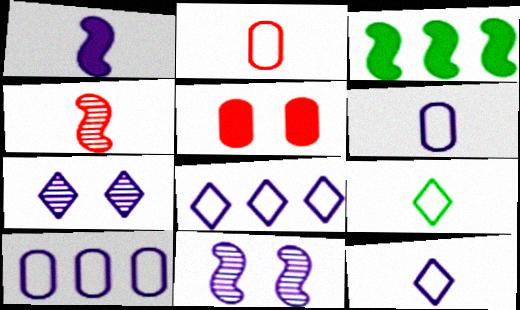[[1, 7, 10], 
[2, 3, 7]]